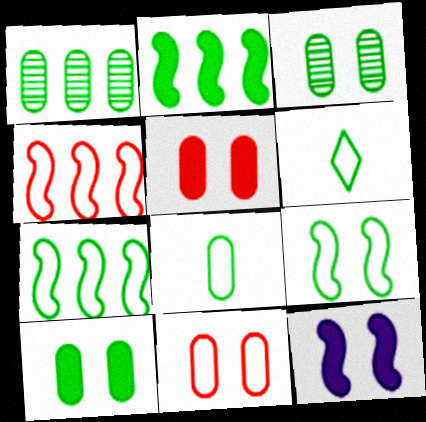[[1, 8, 10], 
[2, 3, 6]]